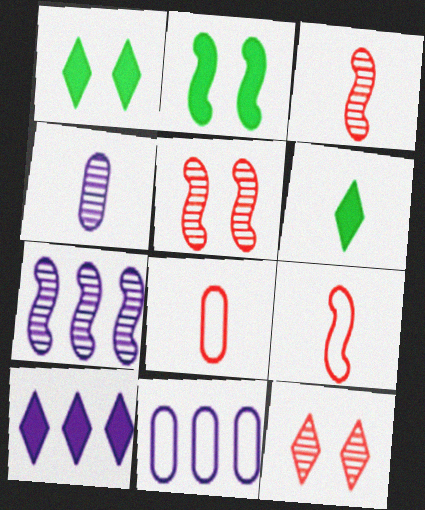[[1, 3, 11], 
[1, 7, 8], 
[2, 7, 9], 
[4, 6, 9], 
[5, 6, 11], 
[7, 10, 11]]